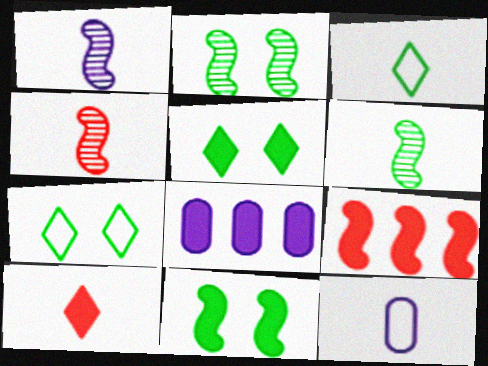[[1, 4, 6], 
[4, 7, 8], 
[6, 10, 12], 
[8, 10, 11]]